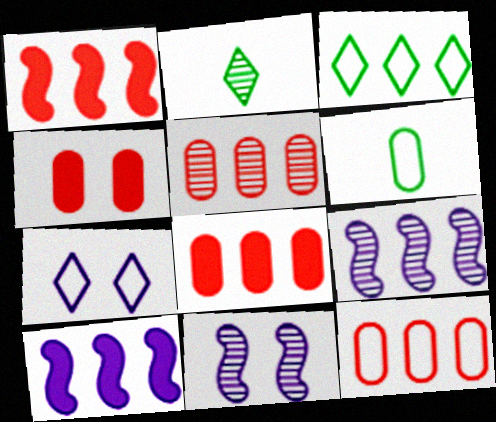[[2, 5, 11], 
[3, 5, 10], 
[3, 8, 9], 
[5, 8, 12]]